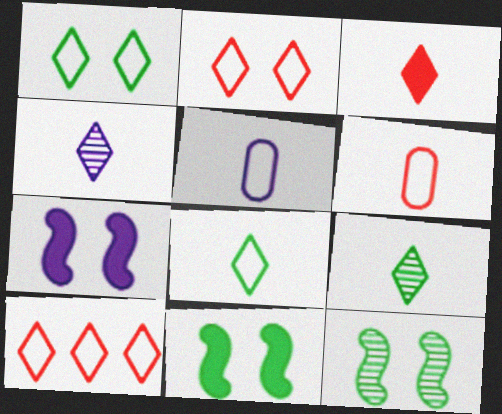[[3, 4, 8]]